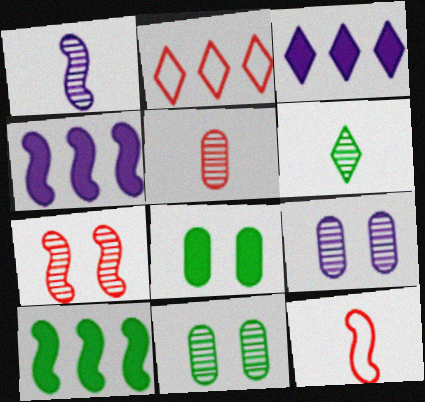[[1, 2, 8], 
[1, 5, 6], 
[3, 11, 12]]